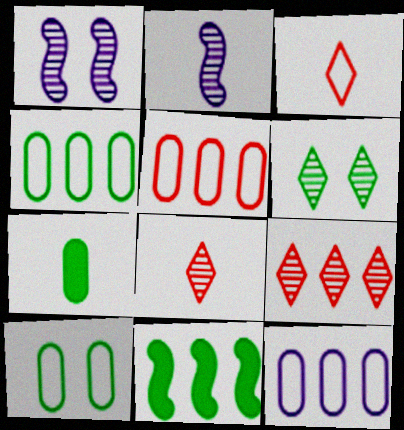[[2, 3, 7], 
[4, 5, 12], 
[9, 11, 12]]